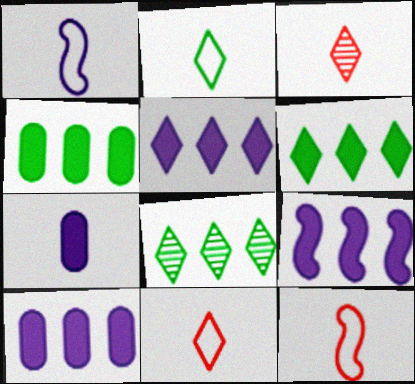[[5, 9, 10]]